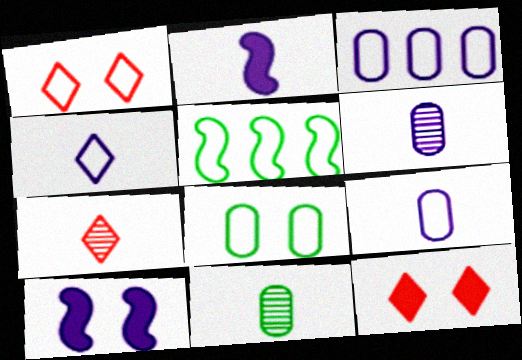[[1, 5, 9], 
[2, 4, 6], 
[5, 6, 12]]